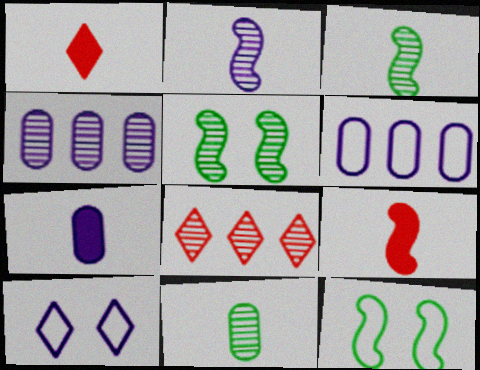[[1, 4, 12], 
[1, 5, 6], 
[7, 8, 12]]